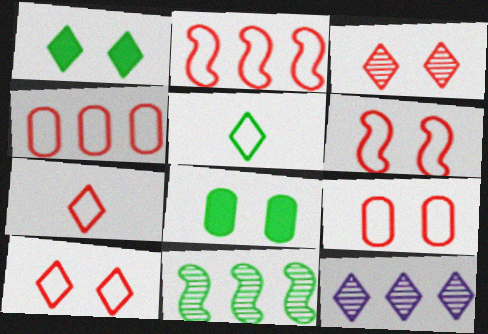[[1, 7, 12], 
[2, 7, 9], 
[4, 6, 7], 
[5, 8, 11], 
[6, 9, 10]]